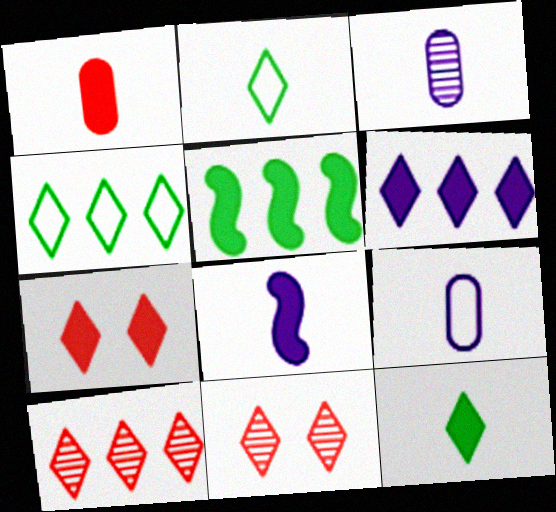[[1, 8, 12], 
[2, 6, 11], 
[4, 6, 10], 
[5, 9, 11], 
[6, 7, 12]]